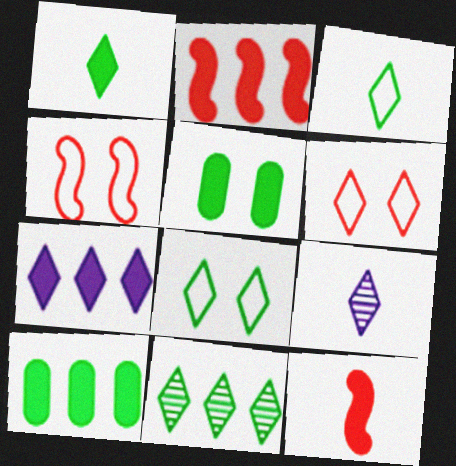[[1, 8, 11], 
[2, 7, 10], 
[4, 9, 10], 
[5, 7, 12]]